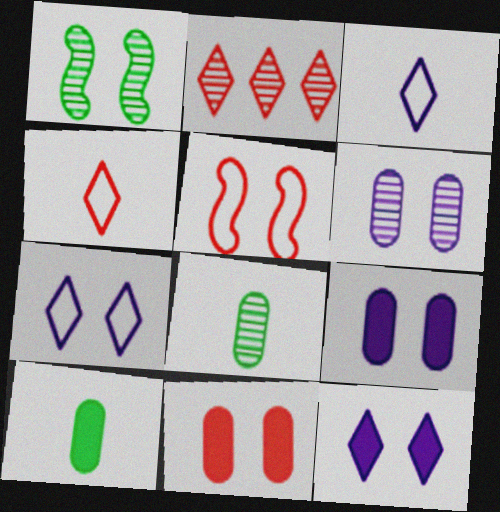[[1, 7, 11]]